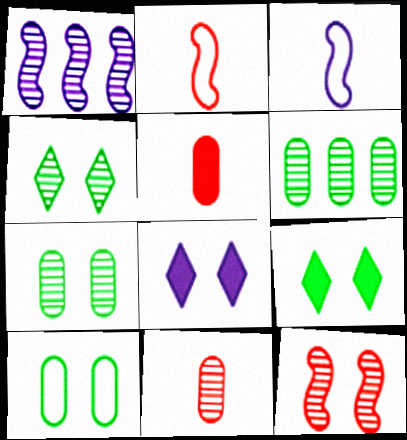[[1, 4, 11], 
[2, 6, 8], 
[8, 10, 12]]